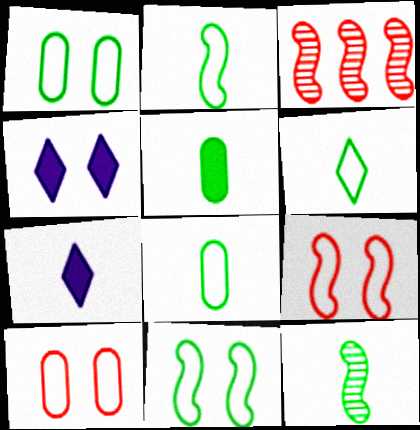[[1, 3, 7], 
[2, 6, 8], 
[3, 4, 8], 
[5, 6, 12]]